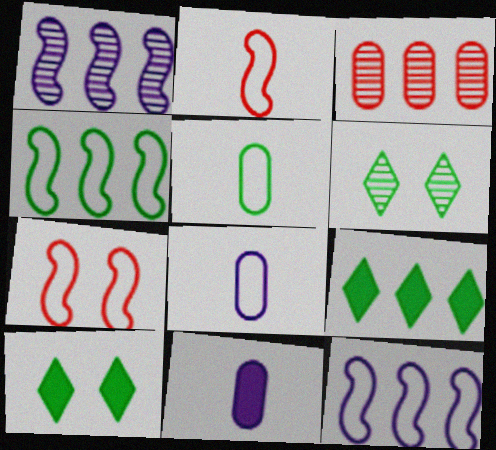[[3, 9, 12]]